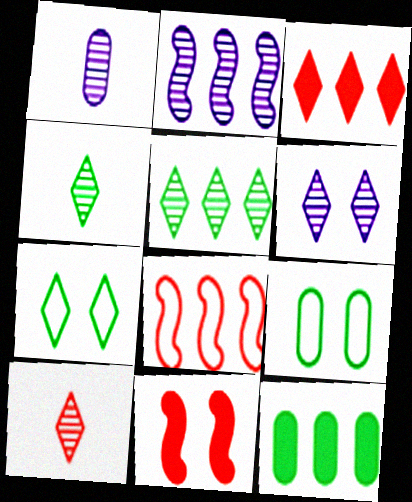[[1, 2, 6], 
[5, 6, 10], 
[6, 9, 11]]